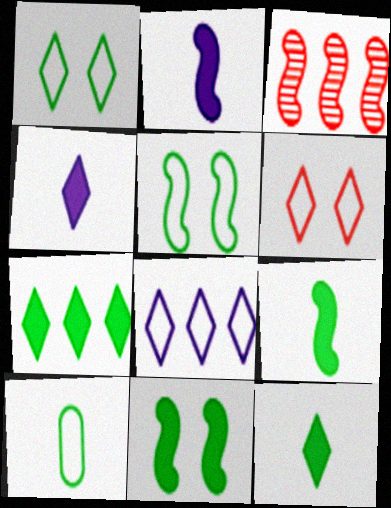[[2, 3, 5]]